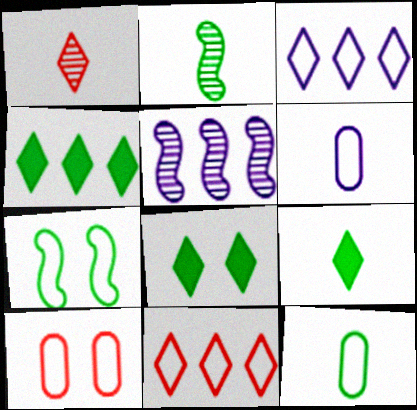[[1, 3, 8], 
[2, 9, 12], 
[4, 8, 9], 
[5, 9, 10], 
[6, 7, 11]]